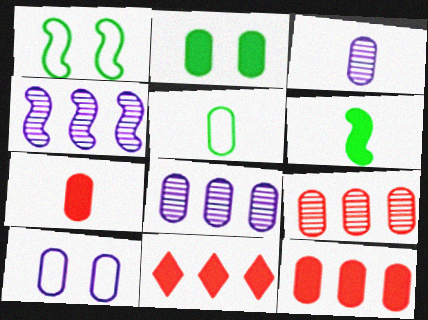[[1, 3, 11], 
[3, 5, 7]]